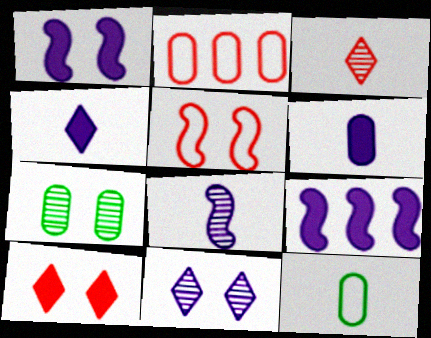[[2, 6, 7]]